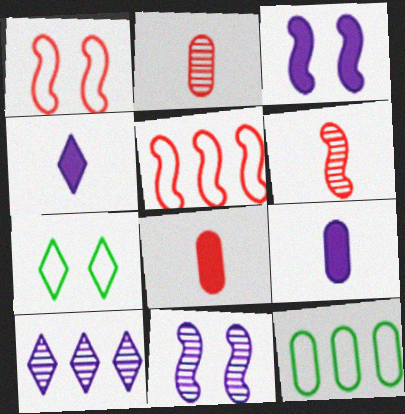[]